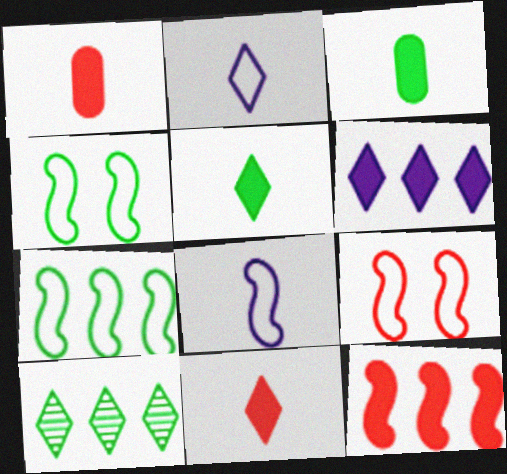[[3, 4, 10], 
[7, 8, 9]]